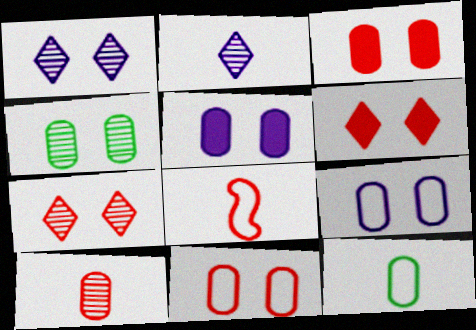[[3, 4, 9], 
[4, 5, 11]]